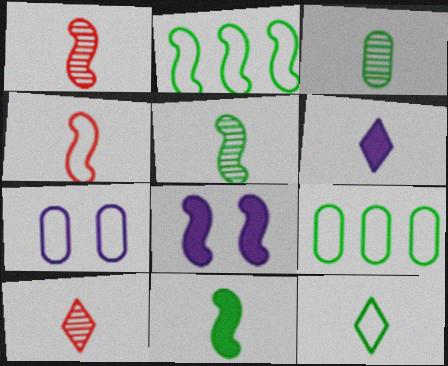[[1, 2, 8], 
[3, 4, 6], 
[3, 11, 12], 
[6, 10, 12], 
[8, 9, 10]]